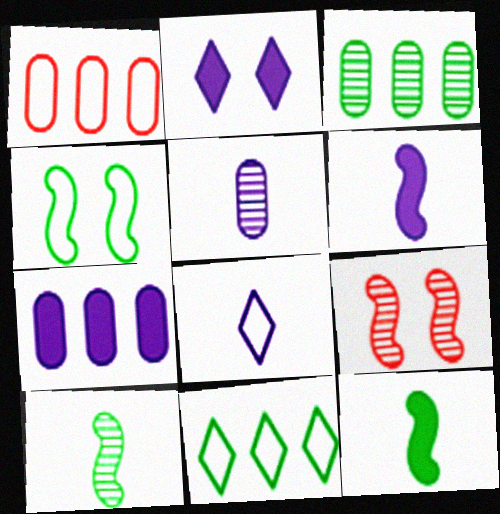[[1, 2, 10], 
[1, 3, 7], 
[1, 4, 8], 
[2, 6, 7], 
[5, 6, 8]]